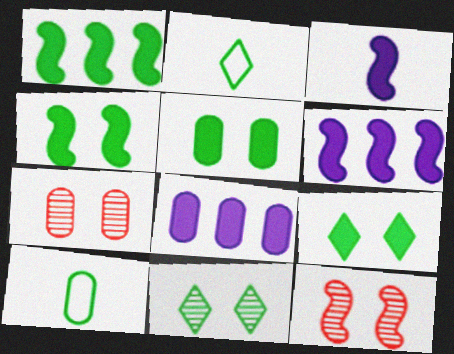[[1, 10, 11], 
[2, 6, 7], 
[2, 8, 12], 
[4, 5, 9], 
[7, 8, 10]]